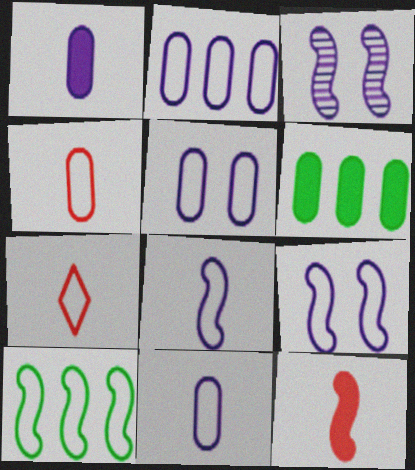[[2, 5, 11], 
[3, 6, 7], 
[3, 10, 12], 
[5, 7, 10]]